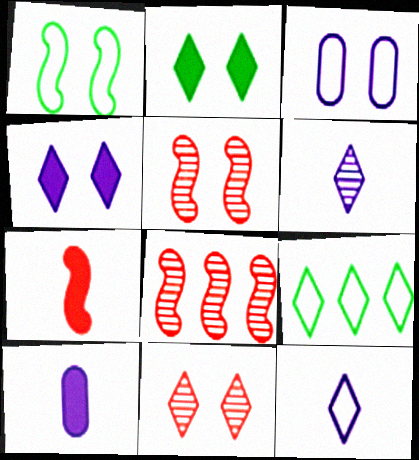[[2, 3, 5], 
[5, 9, 10]]